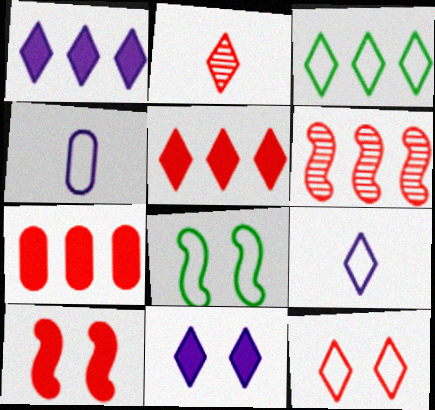[[2, 3, 11], 
[2, 5, 12], 
[3, 9, 12]]